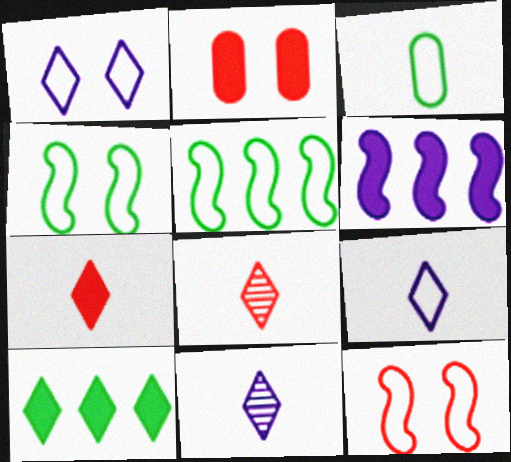[[1, 8, 10], 
[2, 5, 11]]